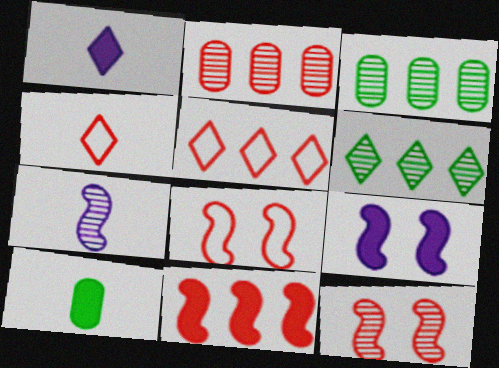[[1, 3, 8], 
[2, 5, 11], 
[3, 4, 9], 
[4, 7, 10]]